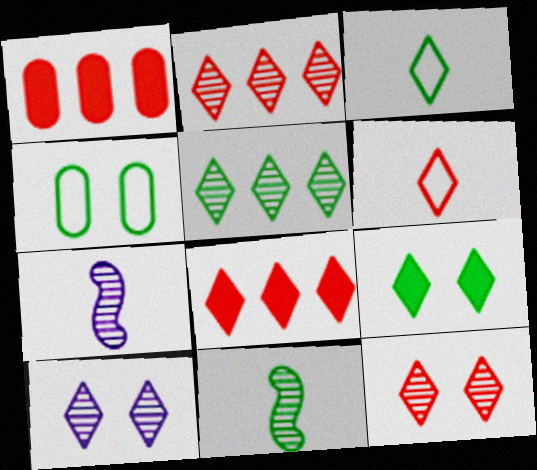[[3, 5, 9], 
[3, 8, 10], 
[4, 7, 8], 
[6, 8, 12]]